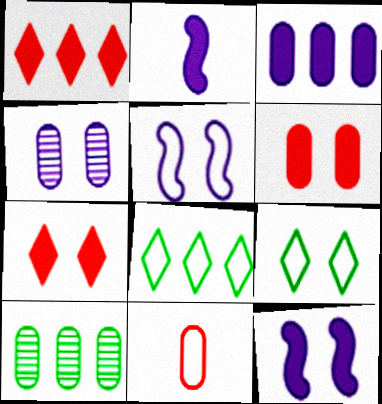[[5, 8, 11]]